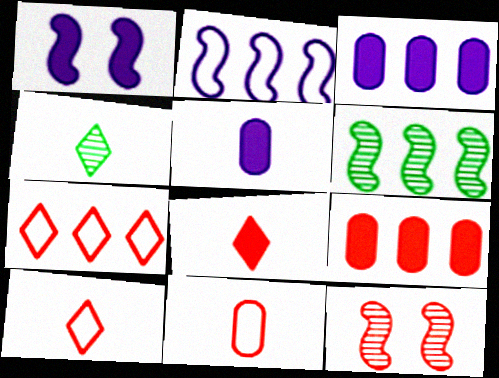[[3, 6, 7], 
[9, 10, 12]]